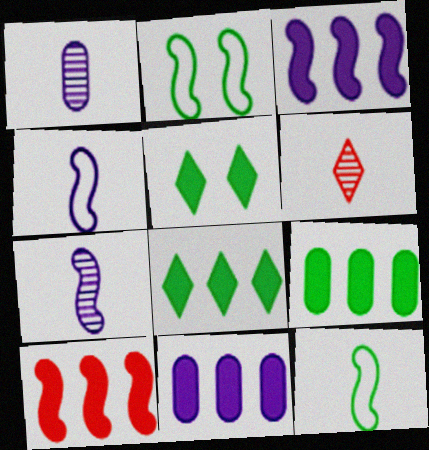[[2, 6, 11], 
[2, 7, 10], 
[8, 10, 11]]